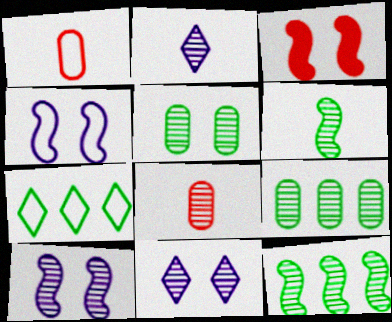[[1, 4, 7], 
[2, 6, 8], 
[8, 11, 12]]